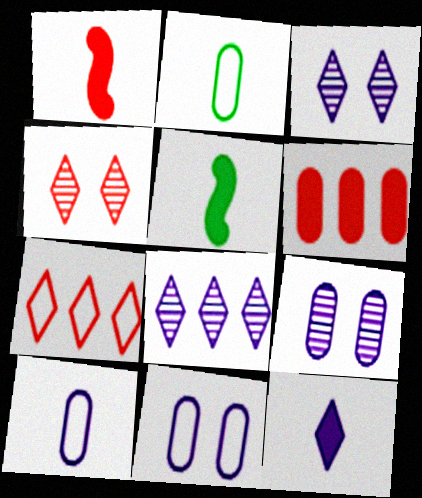[[2, 6, 9], 
[5, 7, 9]]